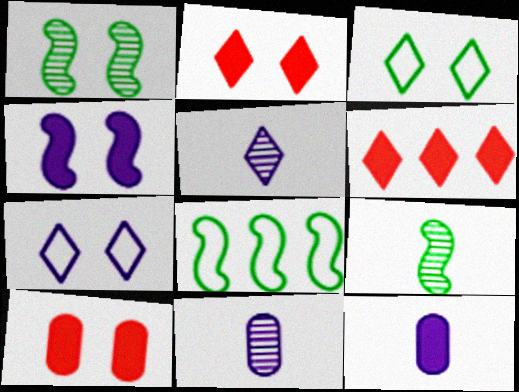[[1, 7, 10], 
[2, 8, 11], 
[3, 5, 6], 
[5, 8, 10]]